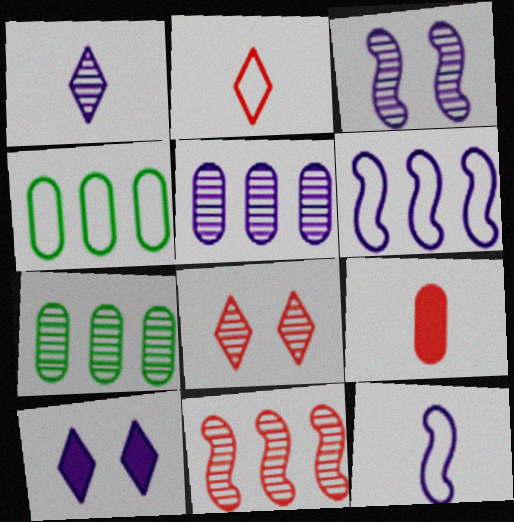[[1, 3, 5], 
[5, 10, 12]]